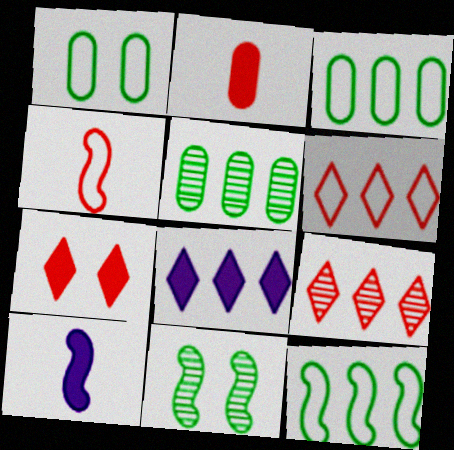[[1, 9, 10]]